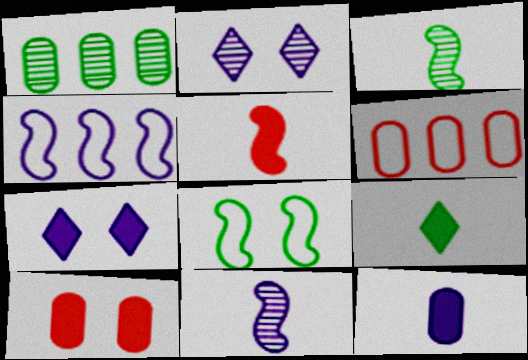[[1, 8, 9], 
[2, 4, 12], 
[2, 8, 10], 
[3, 6, 7], 
[5, 9, 12]]